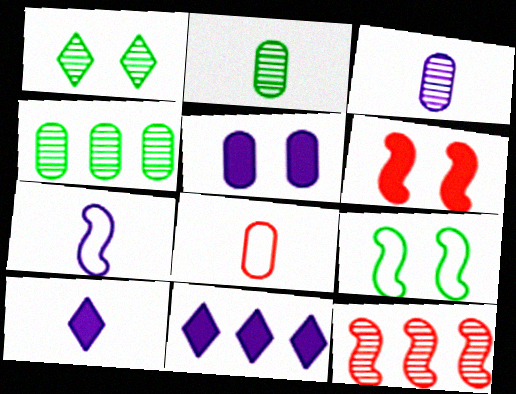[[1, 3, 12], 
[3, 7, 10], 
[4, 5, 8]]